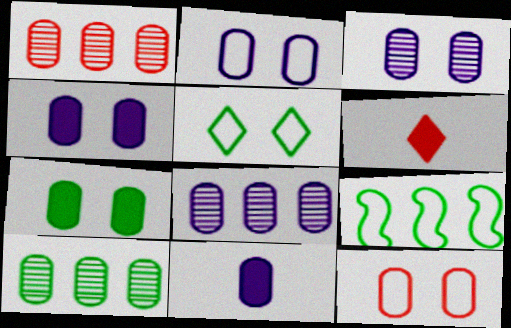[[1, 8, 10], 
[2, 3, 4], 
[2, 8, 11], 
[3, 6, 9], 
[3, 7, 12], 
[10, 11, 12]]